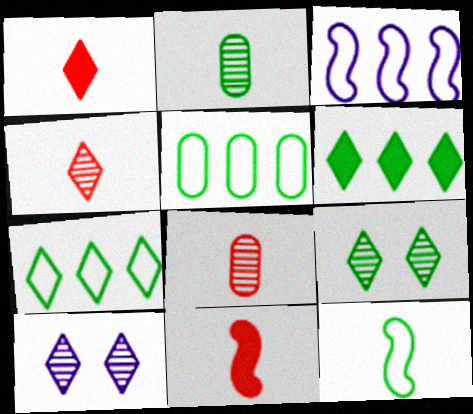[[1, 7, 10], 
[5, 10, 11]]